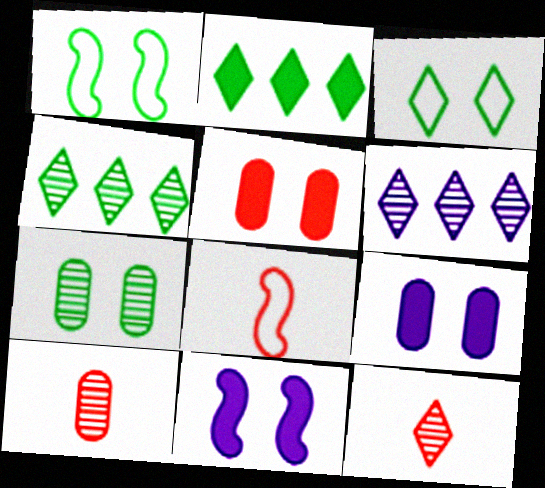[[4, 8, 9]]